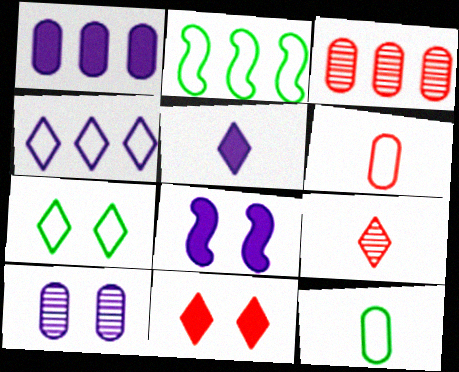[[1, 5, 8], 
[2, 7, 12]]